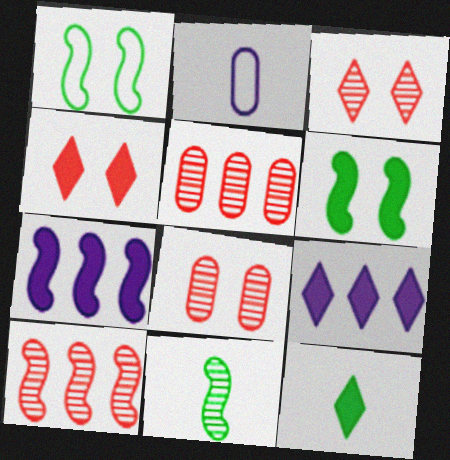[[4, 9, 12]]